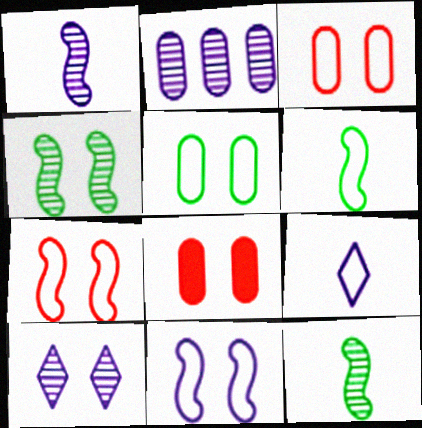[[1, 2, 10]]